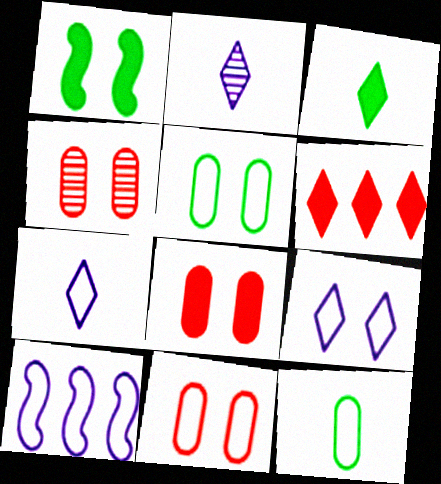[[1, 4, 9], 
[3, 4, 10], 
[4, 8, 11]]